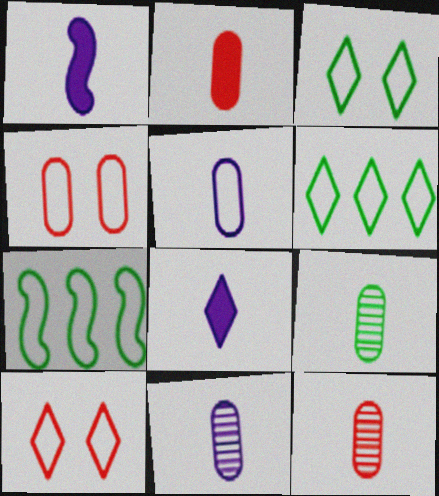[[2, 5, 9], 
[5, 7, 10], 
[9, 11, 12]]